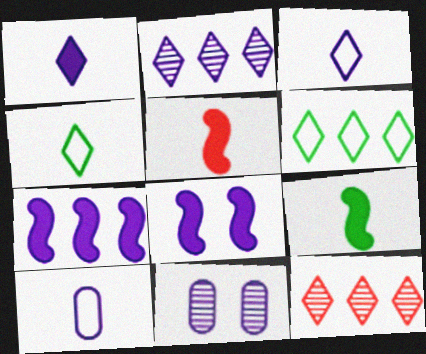[[2, 8, 10], 
[3, 7, 11], 
[5, 6, 11]]